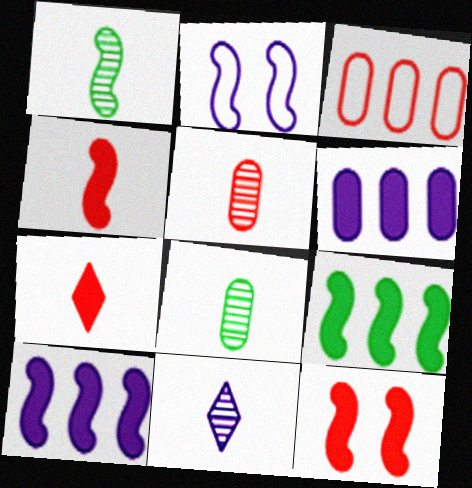[[1, 5, 11], 
[2, 6, 11]]